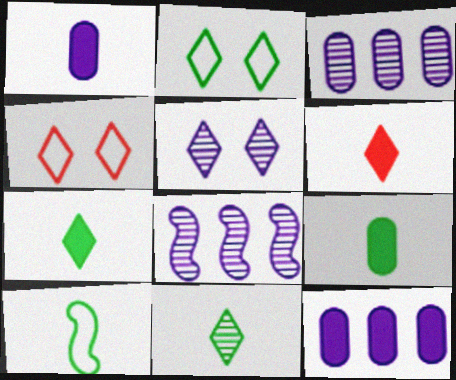[[4, 8, 9], 
[9, 10, 11]]